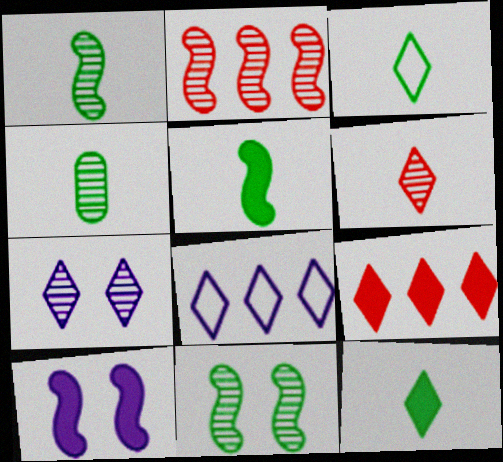[[2, 4, 7], 
[3, 4, 5], 
[3, 7, 9]]